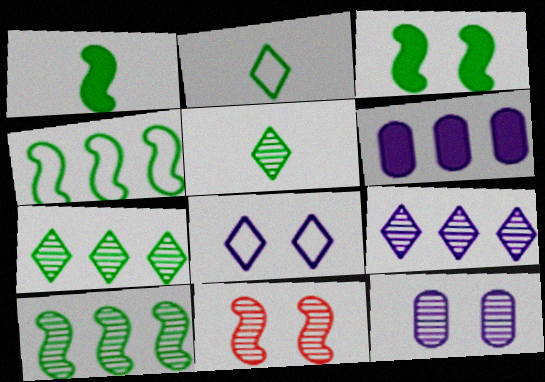[[2, 6, 11]]